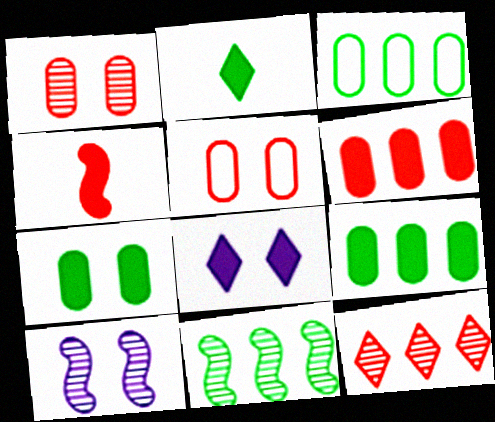[[4, 5, 12], 
[4, 8, 9]]